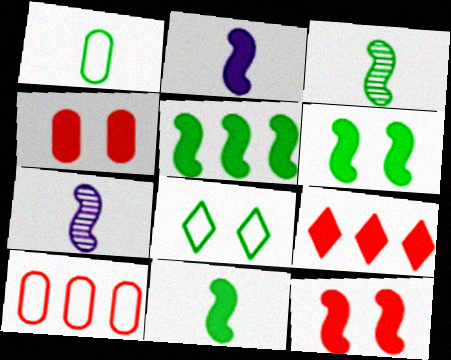[[2, 5, 12], 
[5, 6, 11]]